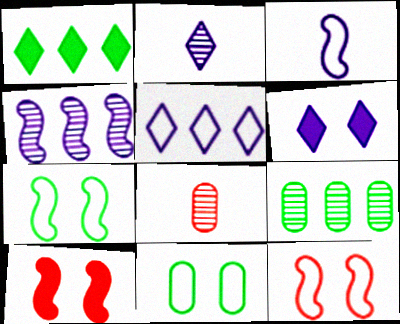[[2, 5, 6]]